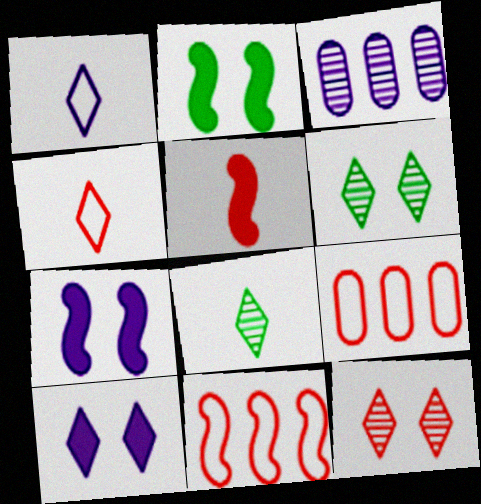[[1, 3, 7], 
[2, 3, 4], 
[5, 9, 12], 
[7, 8, 9]]